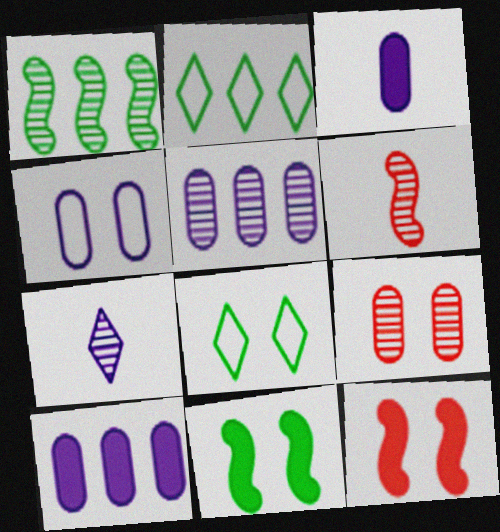[[1, 7, 9], 
[3, 4, 5], 
[6, 8, 10]]